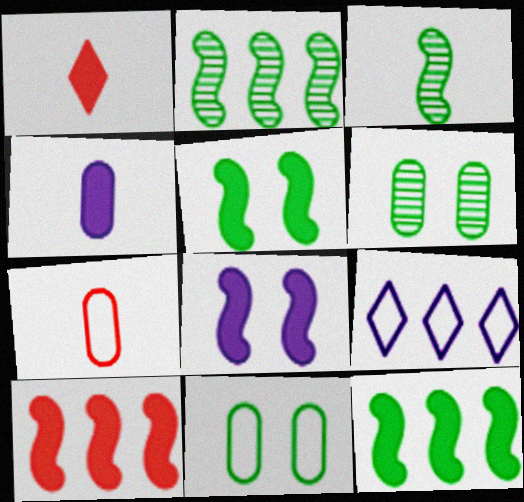[]